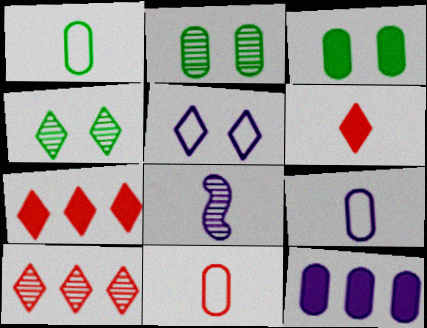[[1, 6, 8], 
[1, 9, 11], 
[2, 8, 10], 
[2, 11, 12], 
[5, 8, 12]]